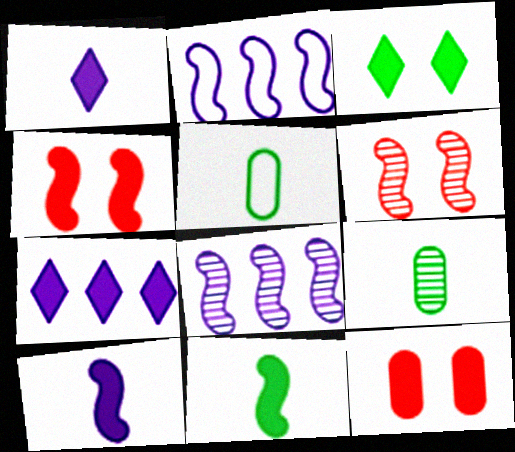[[2, 6, 11], 
[5, 6, 7], 
[7, 11, 12]]